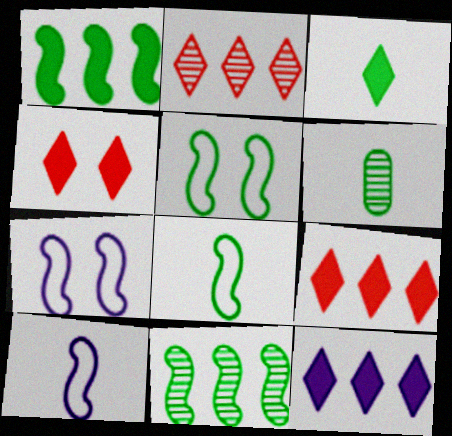[[3, 4, 12], 
[3, 6, 8], 
[6, 7, 9]]